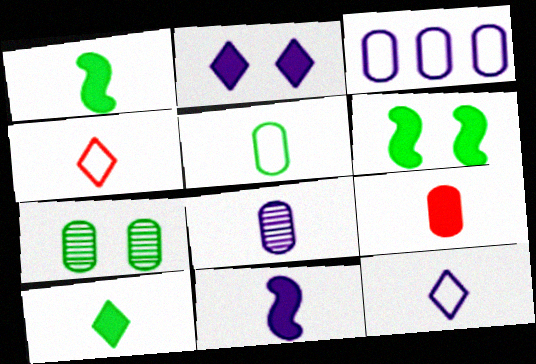[[1, 4, 8], 
[3, 7, 9], 
[5, 8, 9], 
[8, 11, 12], 
[9, 10, 11]]